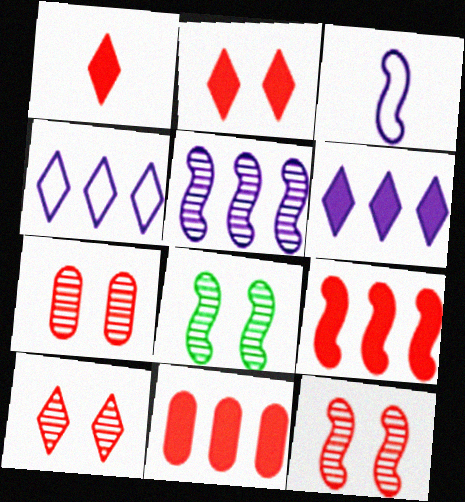[[3, 8, 9], 
[7, 10, 12]]